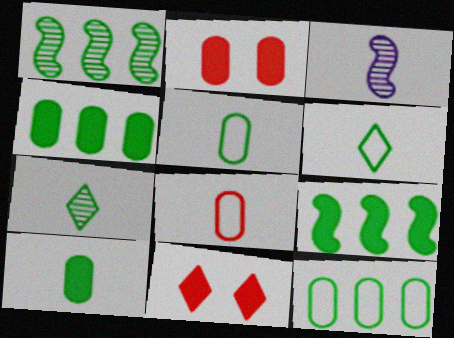[[3, 11, 12]]